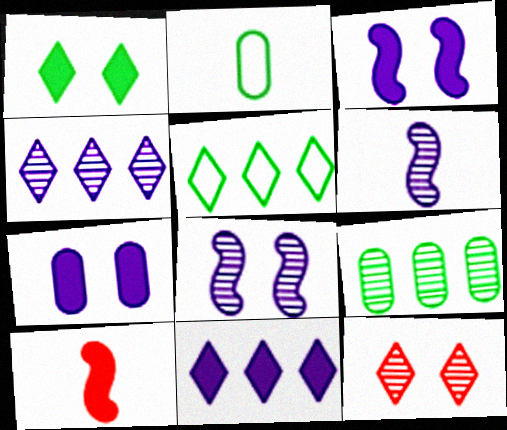[[6, 9, 12]]